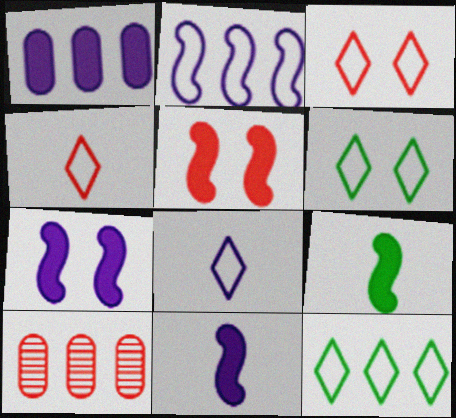[[3, 8, 12], 
[4, 5, 10], 
[6, 10, 11]]